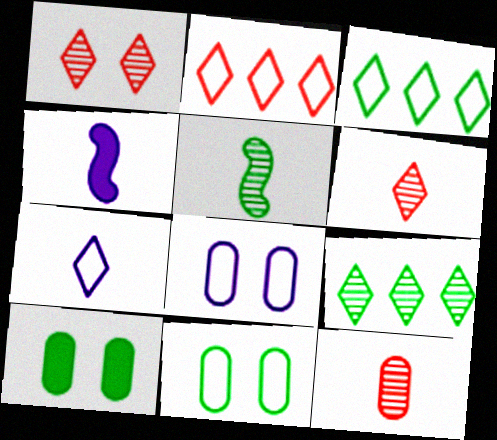[[3, 5, 10]]